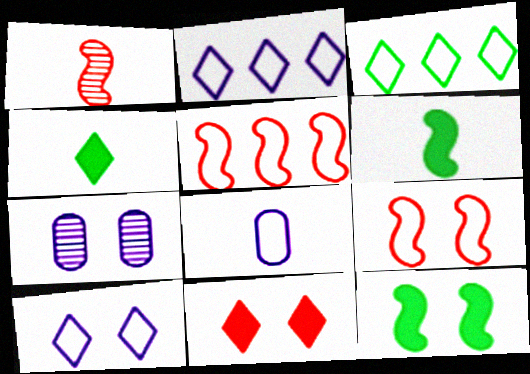[[1, 4, 8], 
[3, 8, 9], 
[4, 5, 7]]